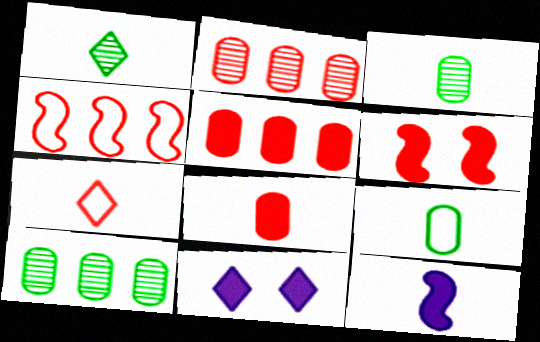[[2, 6, 7], 
[3, 4, 11], 
[3, 7, 12]]